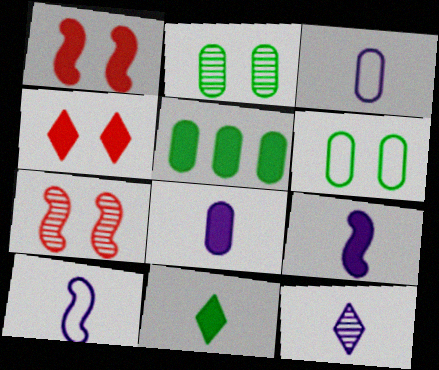[[3, 9, 12], 
[4, 5, 9], 
[8, 10, 12]]